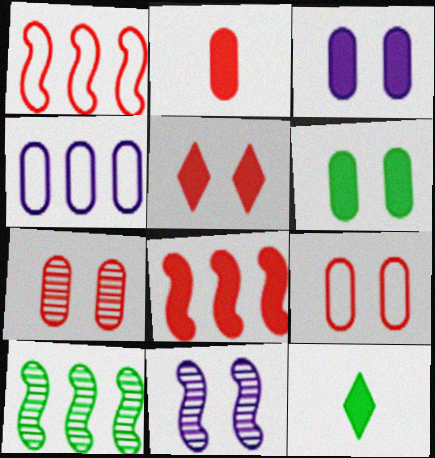[[2, 5, 8], 
[3, 8, 12]]